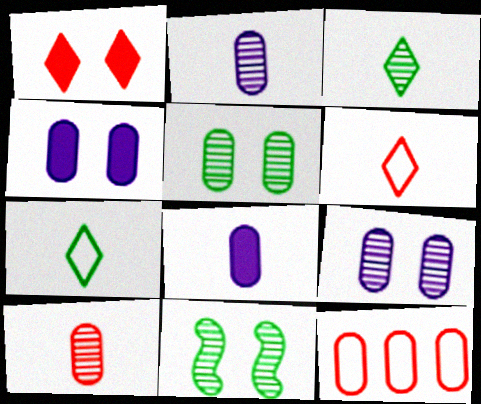[[5, 8, 12]]